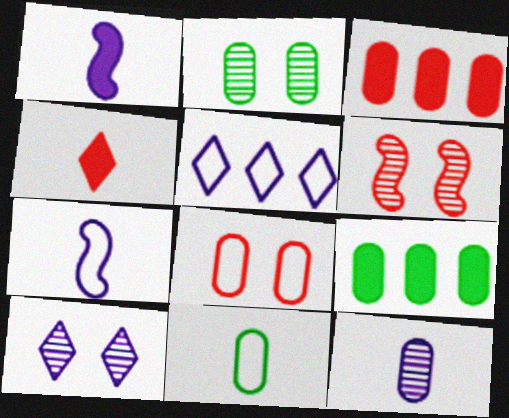[[2, 6, 10], 
[2, 9, 11], 
[8, 9, 12]]